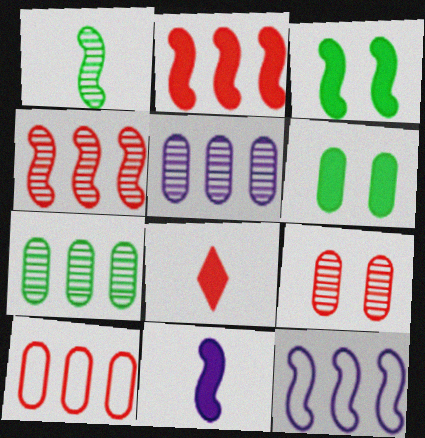[[2, 3, 11]]